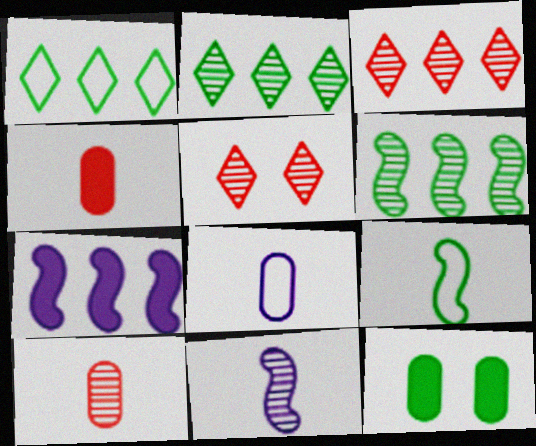[[2, 9, 12]]